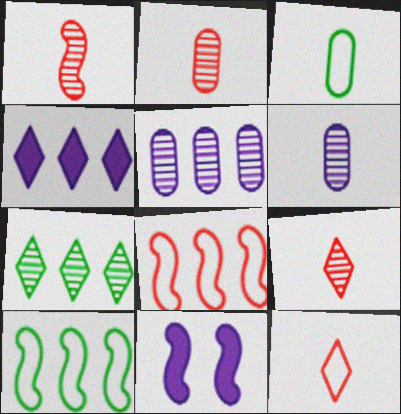[[1, 2, 9], 
[1, 10, 11]]